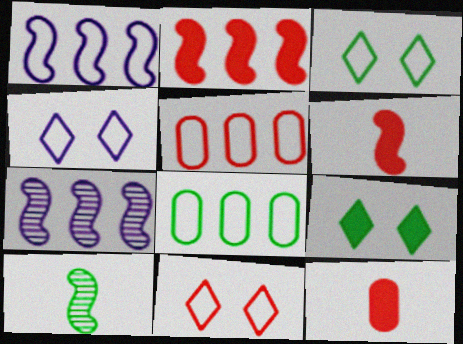[[3, 4, 11], 
[3, 7, 12], 
[8, 9, 10]]